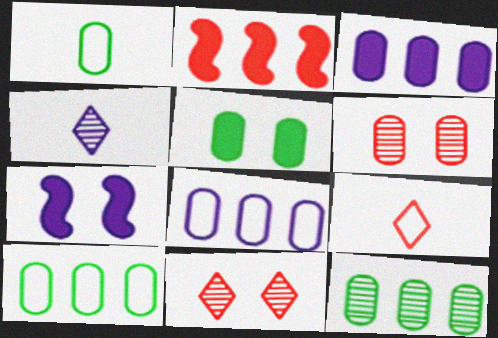[[1, 3, 6], 
[1, 5, 12], 
[2, 6, 9], 
[4, 7, 8], 
[7, 9, 12]]